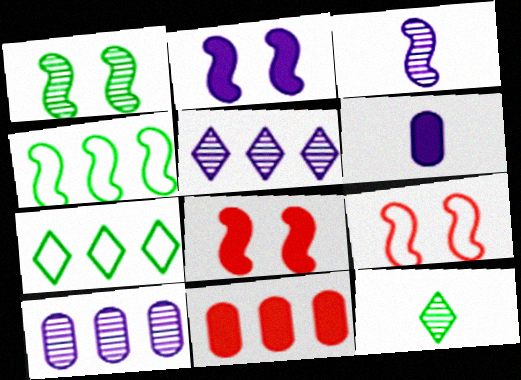[[1, 2, 9], 
[3, 4, 8], 
[4, 5, 11]]